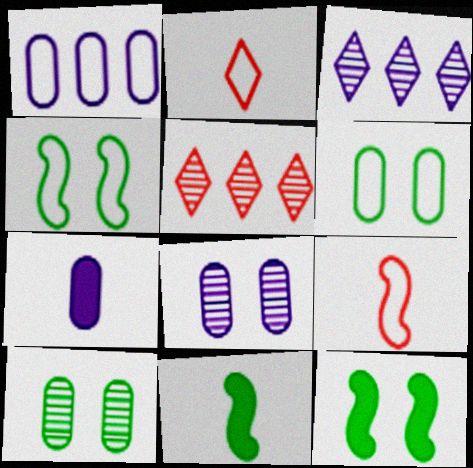[[1, 2, 4], 
[1, 7, 8], 
[4, 5, 7]]